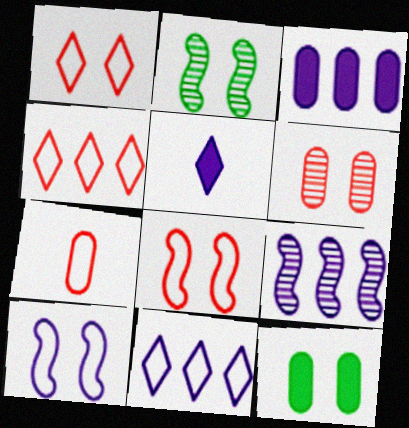[[3, 9, 11], 
[4, 7, 8]]